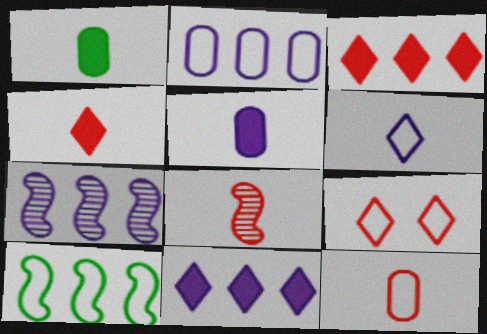[[1, 6, 8], 
[1, 7, 9], 
[2, 7, 11], 
[4, 8, 12]]